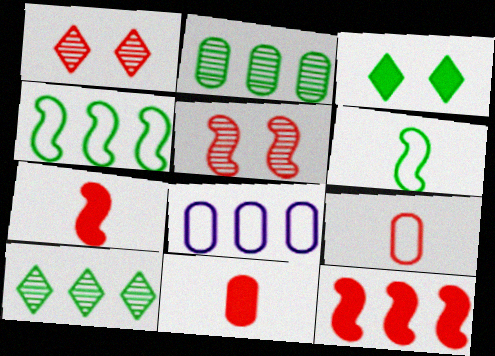[[1, 9, 12], 
[2, 3, 6], 
[8, 10, 12]]